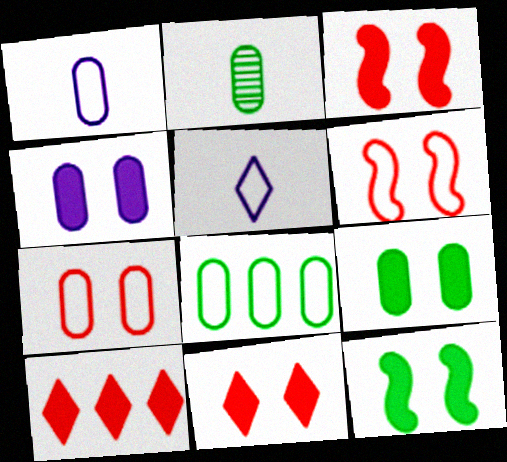[[1, 7, 8], 
[2, 8, 9], 
[4, 11, 12], 
[5, 6, 8]]